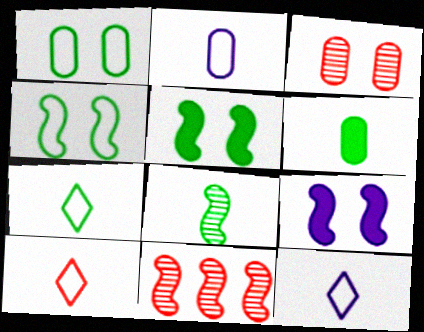[[6, 7, 8], 
[7, 10, 12]]